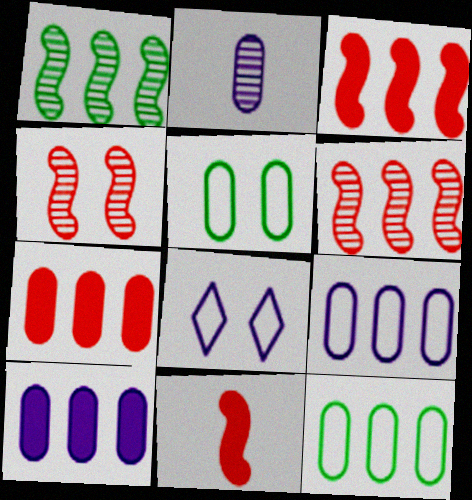[[2, 5, 7]]